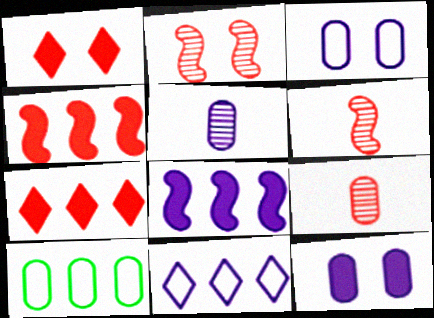[[9, 10, 12]]